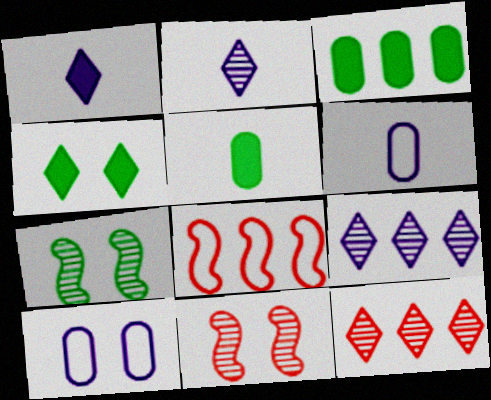[[3, 8, 9], 
[4, 10, 11]]